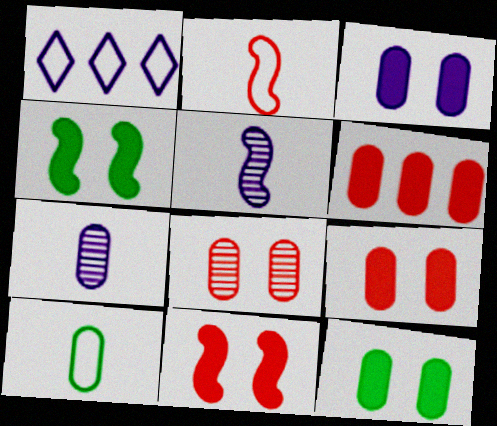[[1, 3, 5], 
[3, 9, 12]]